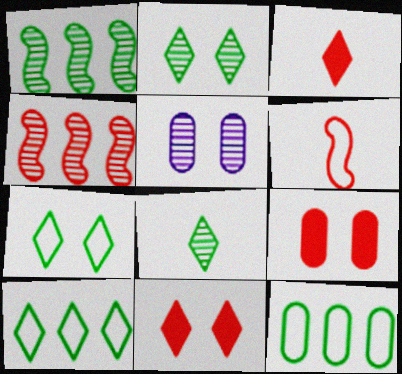[[4, 5, 8]]